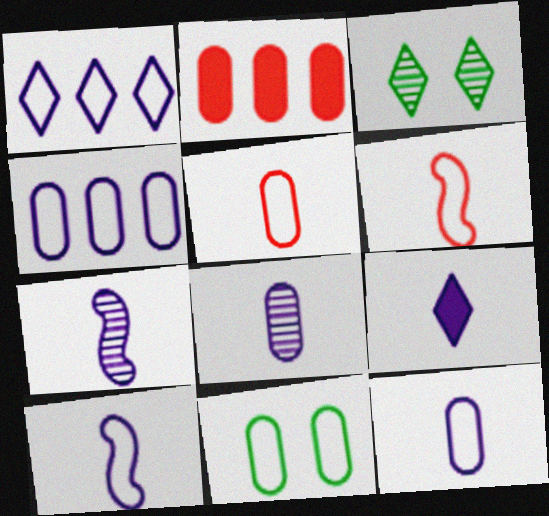[[1, 6, 11], 
[2, 3, 10], 
[2, 8, 11], 
[4, 5, 11], 
[7, 9, 12], 
[8, 9, 10]]